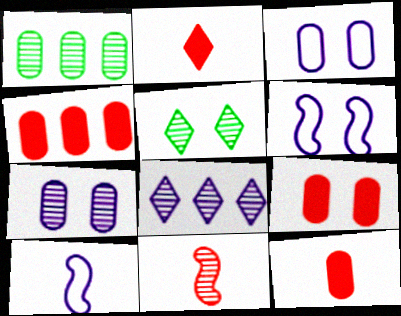[[1, 2, 6], 
[1, 3, 12], 
[4, 5, 10], 
[4, 9, 12], 
[5, 6, 9]]